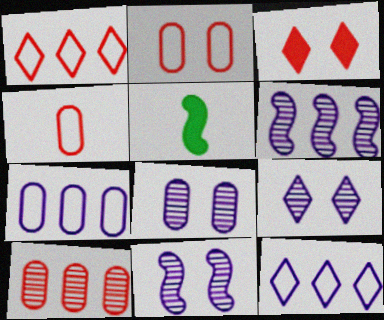[[1, 5, 8], 
[8, 9, 11]]